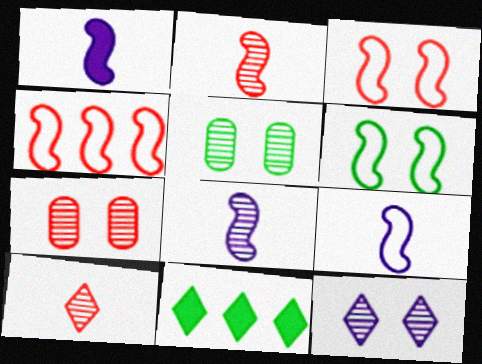[[1, 8, 9], 
[4, 6, 9], 
[7, 9, 11]]